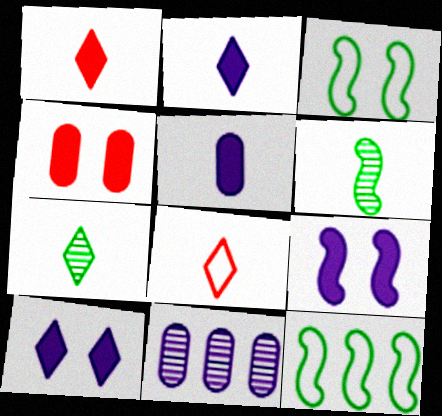[[1, 3, 11], 
[2, 7, 8], 
[5, 6, 8]]